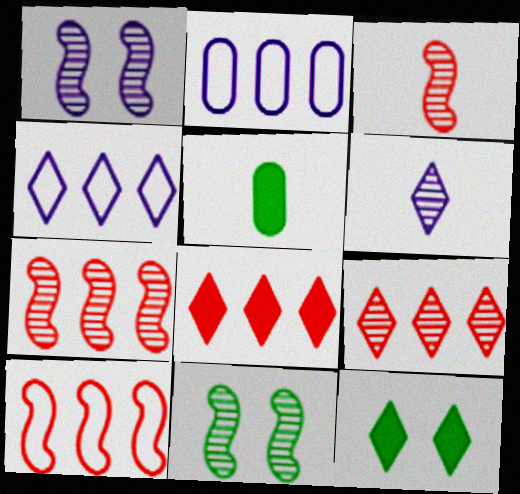[[2, 3, 12]]